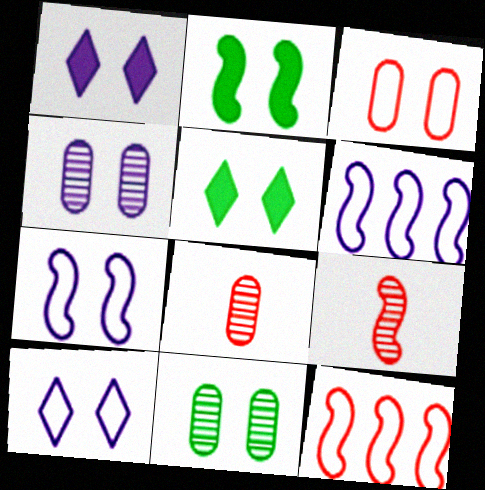[[1, 4, 7], 
[2, 6, 9], 
[5, 6, 8]]